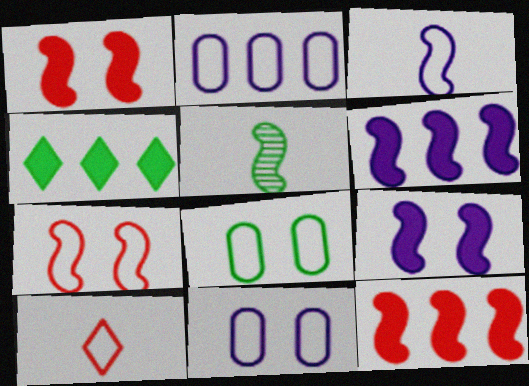[[4, 5, 8], 
[5, 6, 7]]